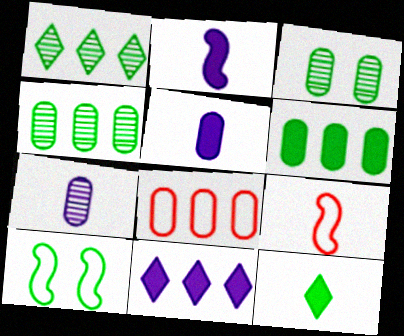[[3, 5, 8], 
[3, 9, 11], 
[4, 10, 12], 
[7, 9, 12]]